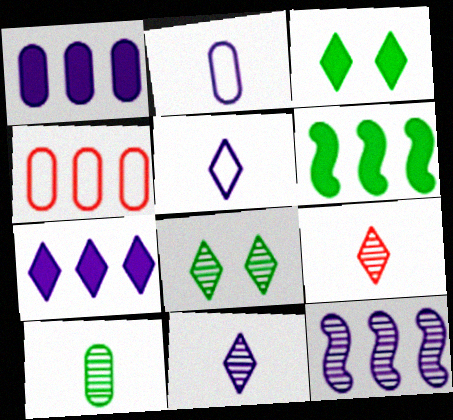[]